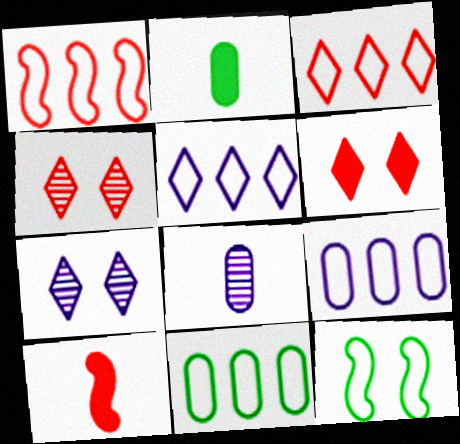[[1, 2, 7], 
[1, 5, 11], 
[7, 10, 11]]